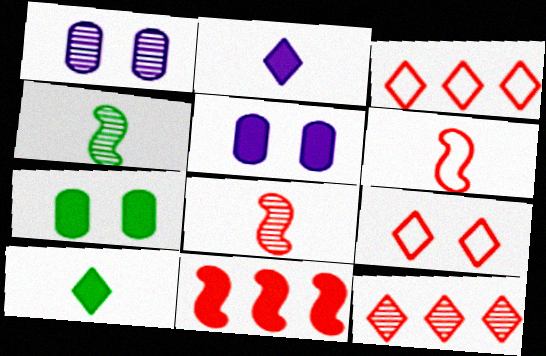[[1, 4, 12], 
[2, 7, 11], 
[3, 4, 5], 
[5, 10, 11]]